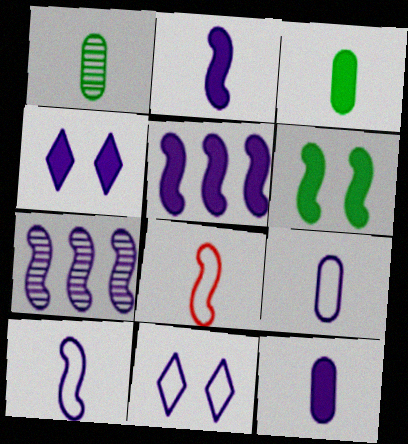[[4, 5, 12], 
[4, 7, 9], 
[6, 7, 8], 
[7, 11, 12]]